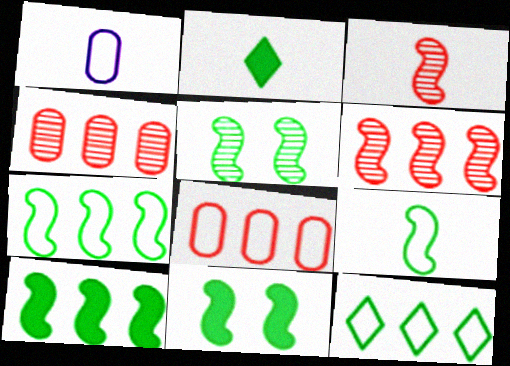[[1, 2, 3], 
[5, 9, 10]]